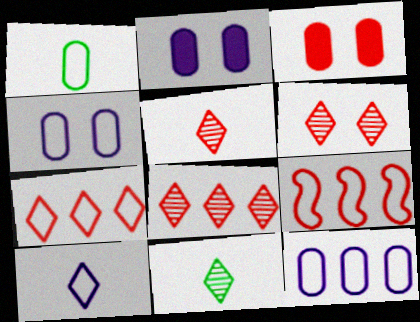[[2, 9, 11], 
[3, 5, 9], 
[5, 6, 8]]